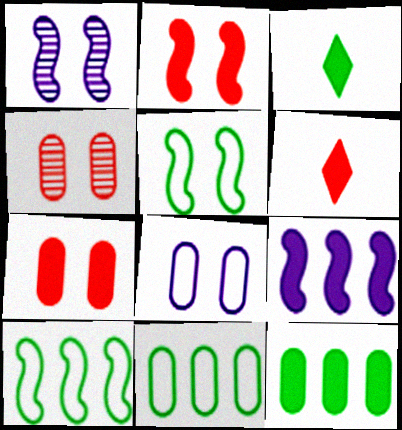[[1, 2, 5], 
[1, 6, 11], 
[3, 7, 9]]